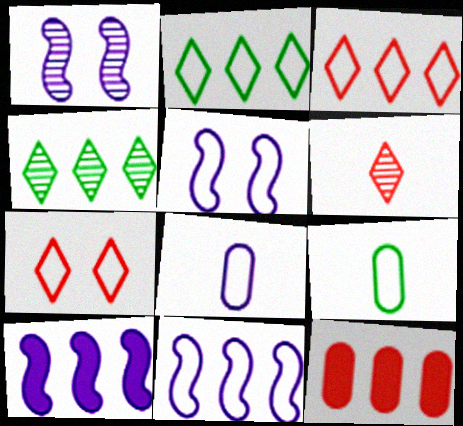[[3, 5, 9], 
[4, 11, 12], 
[7, 9, 11]]